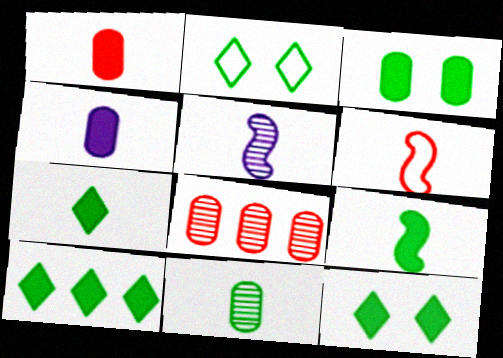[[3, 9, 10], 
[5, 6, 9], 
[7, 10, 12]]